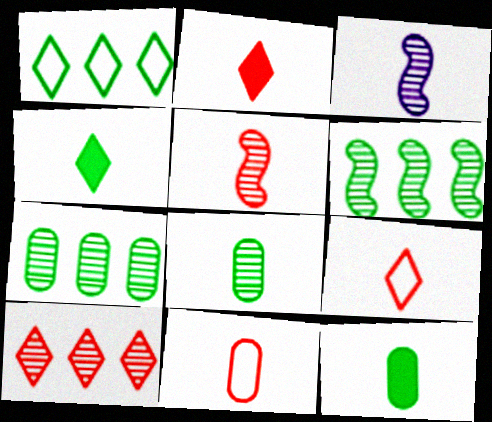[[2, 5, 11], 
[3, 4, 11], 
[3, 9, 12]]